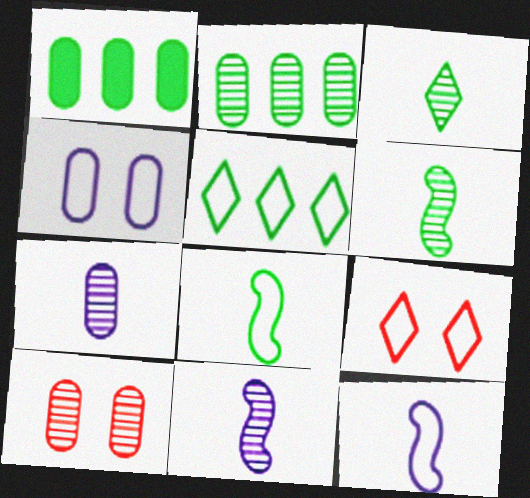[[1, 9, 11], 
[2, 7, 10]]